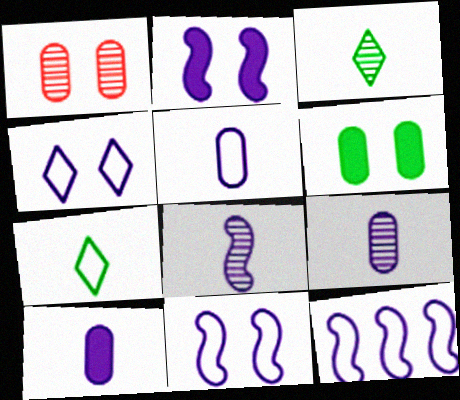[[2, 8, 12], 
[4, 5, 12], 
[5, 9, 10]]